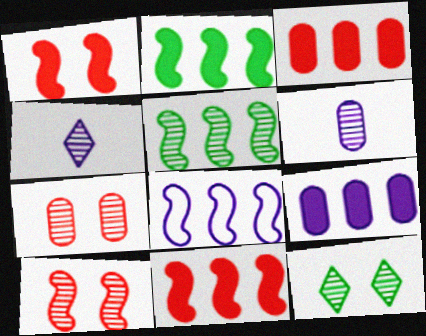[[4, 5, 7], 
[5, 8, 11]]